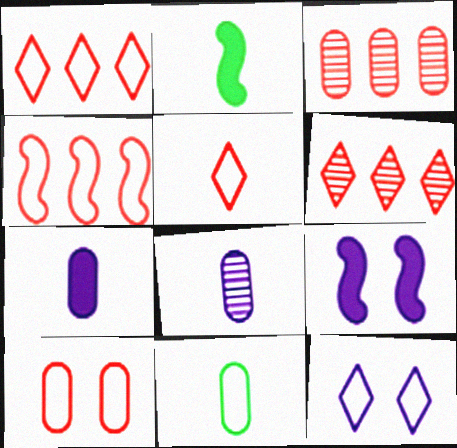[[2, 3, 12], 
[2, 5, 8], 
[4, 5, 10], 
[4, 11, 12], 
[6, 9, 11]]